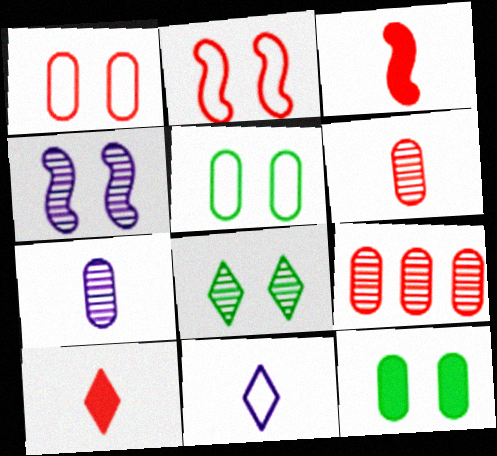[[2, 9, 10]]